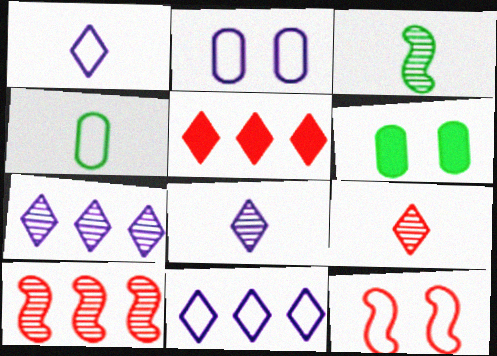[[1, 6, 10], 
[2, 3, 5], 
[4, 11, 12]]